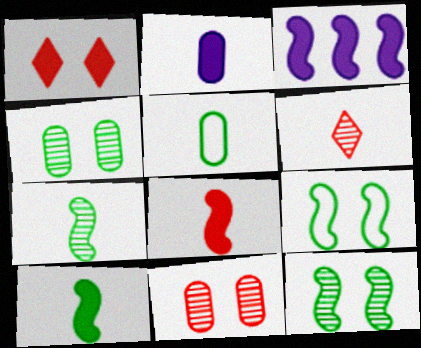[]